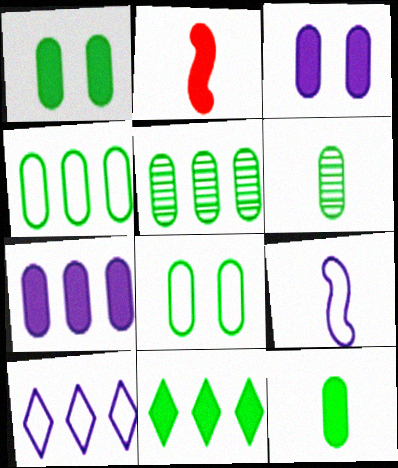[[1, 4, 6], 
[2, 3, 11], 
[5, 8, 12]]